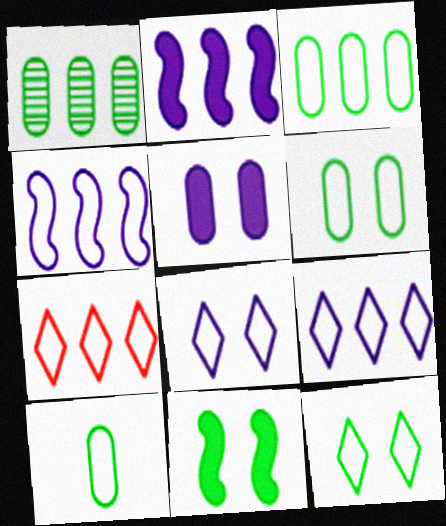[[1, 2, 7], 
[3, 4, 7], 
[3, 6, 10]]